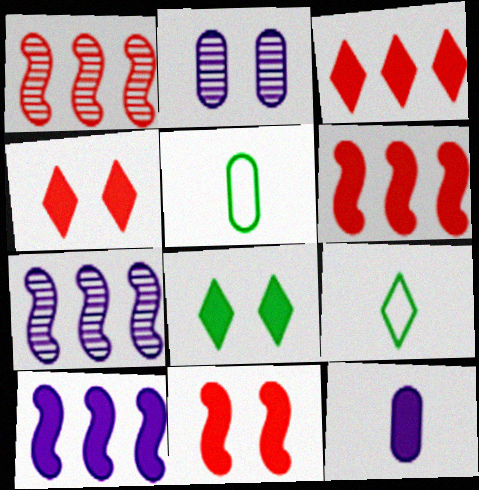[[2, 6, 9], 
[4, 5, 7], 
[6, 8, 12]]